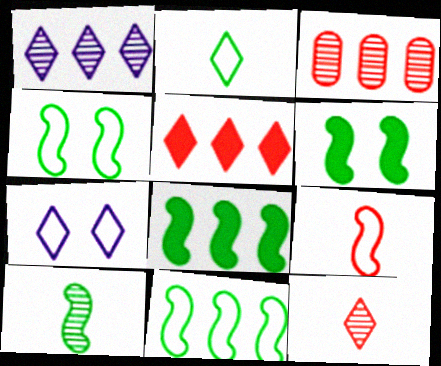[[4, 8, 10], 
[6, 10, 11]]